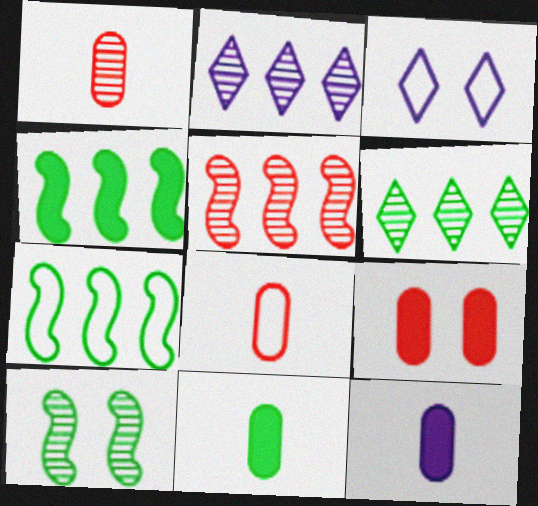[[1, 2, 10], 
[1, 3, 4], 
[3, 5, 11], 
[3, 7, 8], 
[3, 9, 10]]